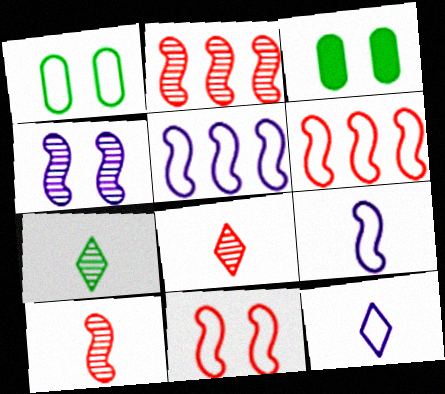[[1, 6, 12], 
[2, 3, 12], 
[3, 5, 8]]